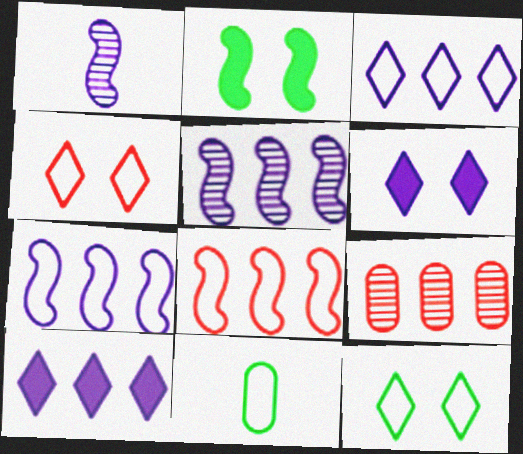[[1, 2, 8], 
[4, 7, 11]]